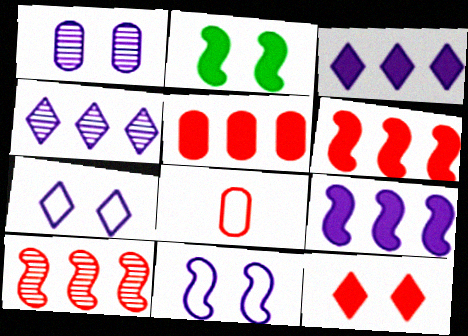[[2, 4, 8], 
[8, 10, 12]]